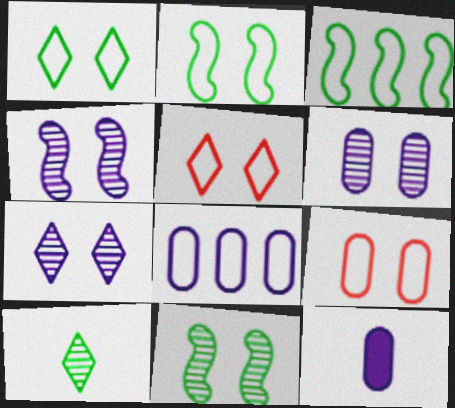[[4, 6, 7], 
[6, 8, 12]]